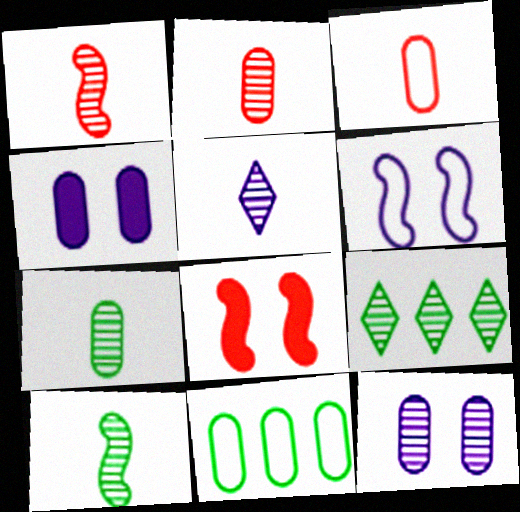[[1, 5, 7], 
[1, 9, 12], 
[2, 4, 11], 
[2, 5, 10], 
[5, 8, 11]]